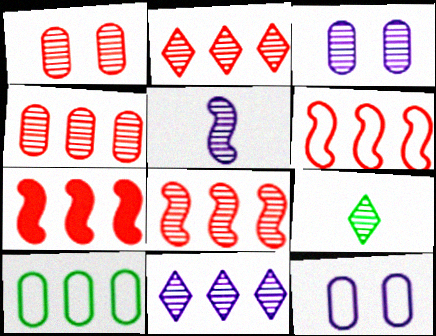[[2, 4, 8], 
[3, 5, 11], 
[3, 8, 9], 
[6, 7, 8], 
[7, 9, 12], 
[7, 10, 11]]